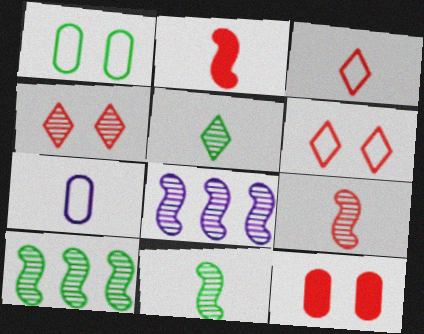[[2, 5, 7]]